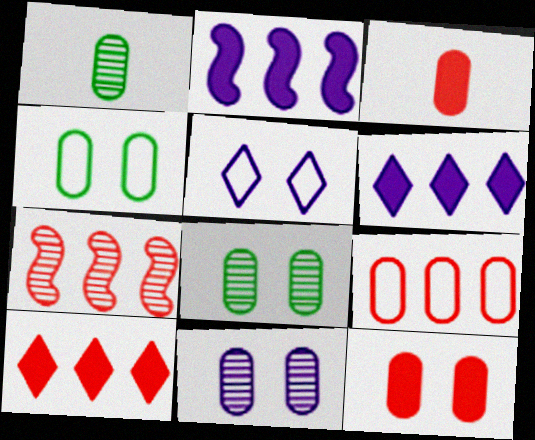[[4, 11, 12], 
[7, 9, 10]]